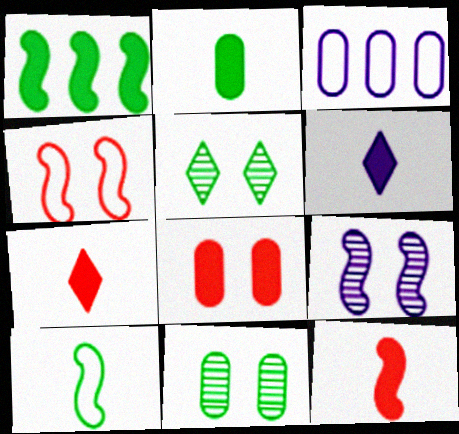[[1, 6, 8], 
[2, 6, 12], 
[3, 5, 12], 
[3, 6, 9]]